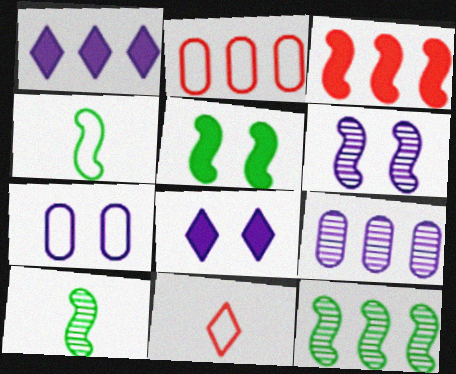[[1, 2, 12], 
[2, 8, 10], 
[3, 4, 6], 
[4, 5, 12], 
[5, 9, 11], 
[6, 7, 8]]